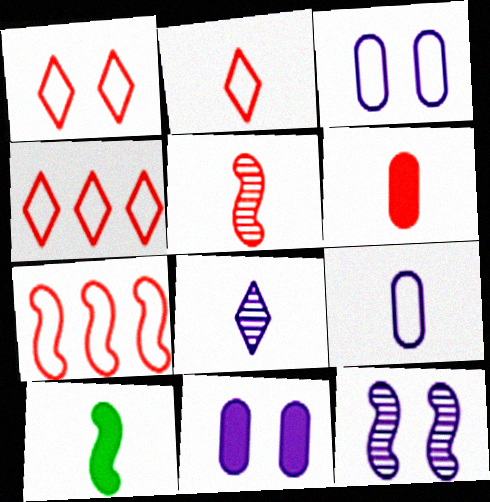[[1, 2, 4], 
[2, 5, 6], 
[7, 10, 12]]